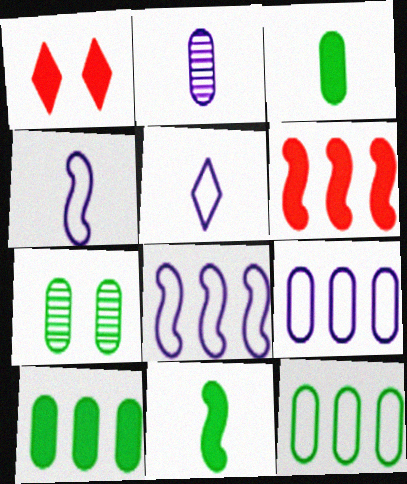[[3, 7, 12], 
[5, 6, 7]]